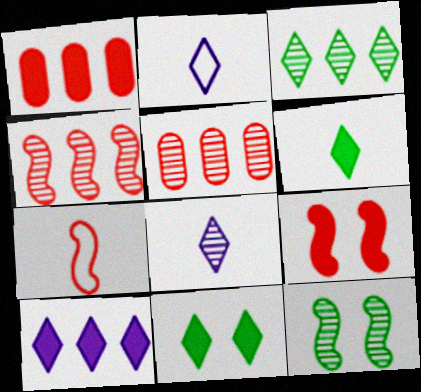[[1, 2, 12], 
[4, 7, 9], 
[5, 8, 12]]